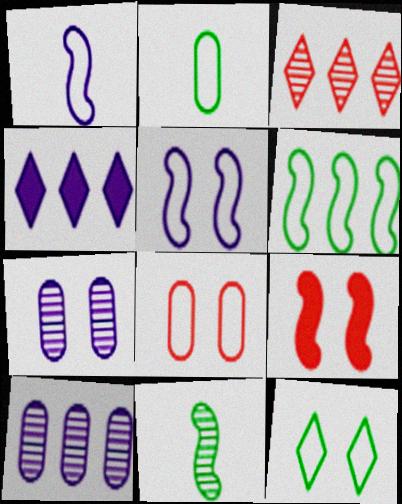[[1, 4, 7], 
[2, 6, 12], 
[3, 7, 11], 
[4, 8, 11], 
[5, 8, 12], 
[7, 9, 12]]